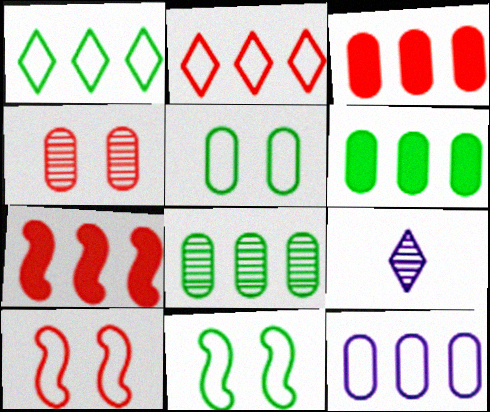[[3, 8, 12], 
[3, 9, 11], 
[5, 7, 9], 
[6, 9, 10]]